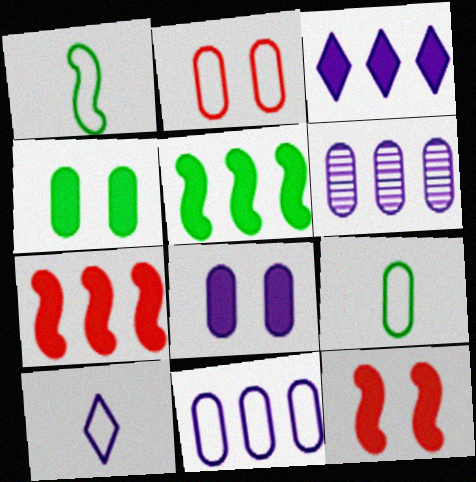[[2, 9, 11]]